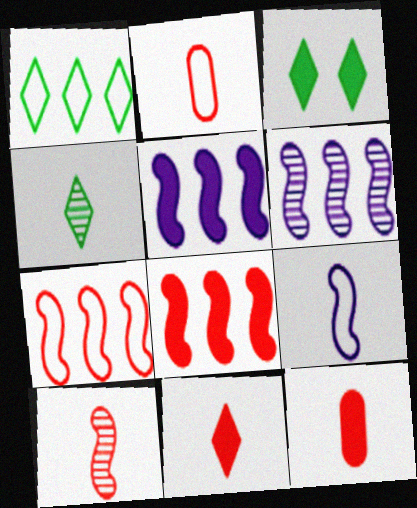[[1, 3, 4], 
[2, 3, 6], 
[2, 10, 11], 
[3, 5, 12], 
[4, 9, 12]]